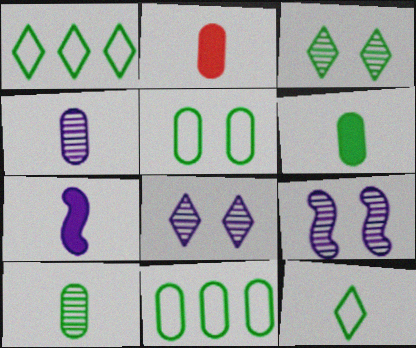[[1, 2, 9]]